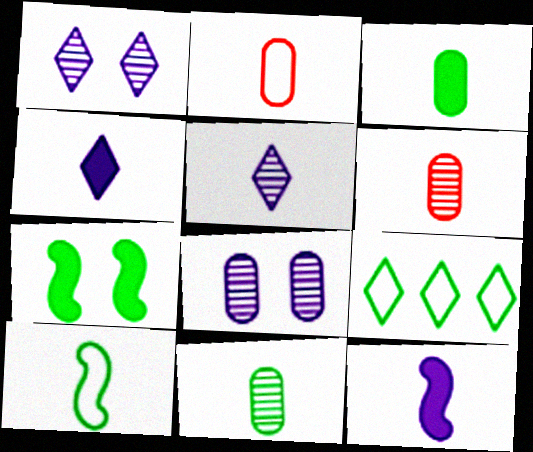[[4, 6, 10], 
[7, 9, 11]]